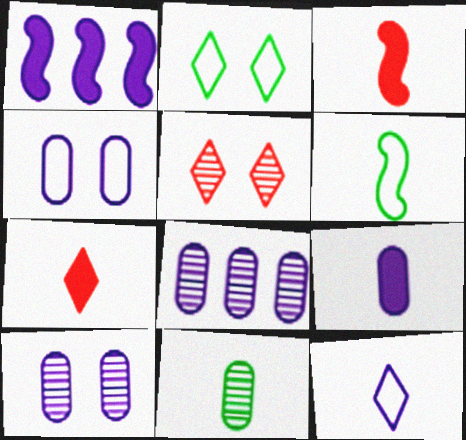[[1, 10, 12], 
[2, 3, 8], 
[3, 11, 12], 
[4, 8, 9]]